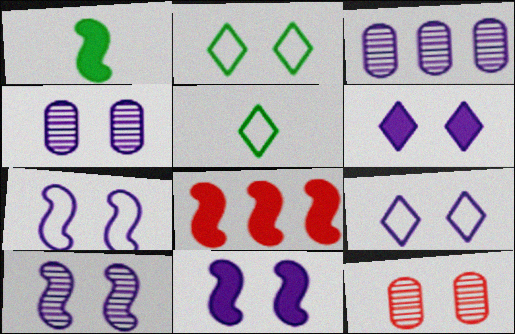[[1, 8, 11], 
[2, 11, 12], 
[4, 5, 8], 
[4, 6, 7], 
[4, 9, 11], 
[7, 10, 11]]